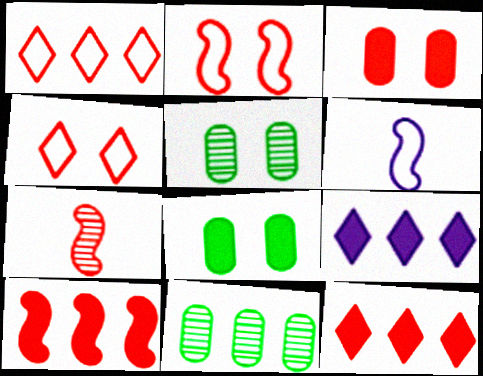[[1, 3, 7], 
[2, 7, 10], 
[5, 6, 12]]